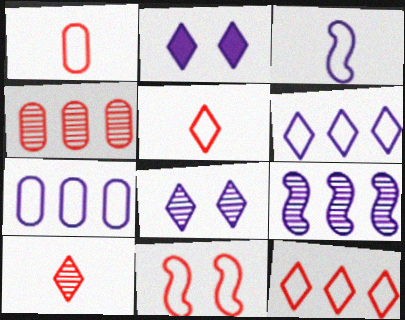[[1, 11, 12]]